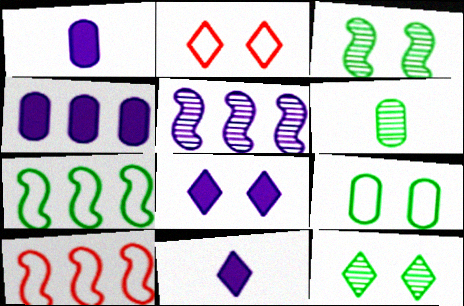[[1, 10, 12], 
[2, 8, 12], 
[6, 8, 10]]